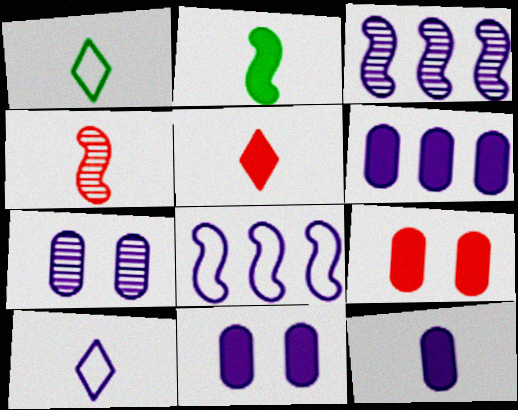[[1, 3, 9], 
[1, 4, 12], 
[2, 5, 12], 
[3, 10, 11], 
[6, 11, 12]]